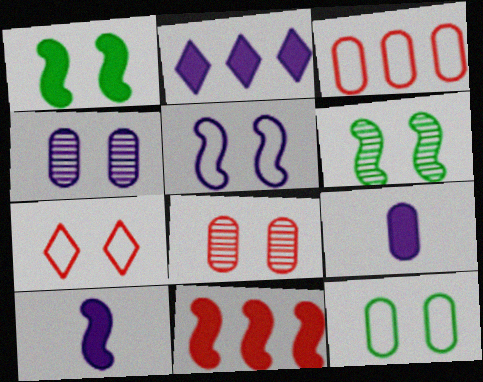[[1, 4, 7], 
[1, 10, 11], 
[5, 7, 12]]